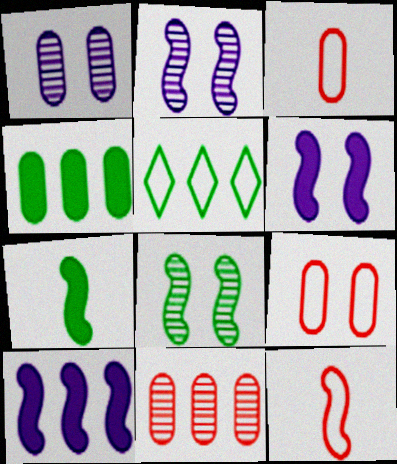[[1, 3, 4], 
[5, 10, 11], 
[8, 10, 12]]